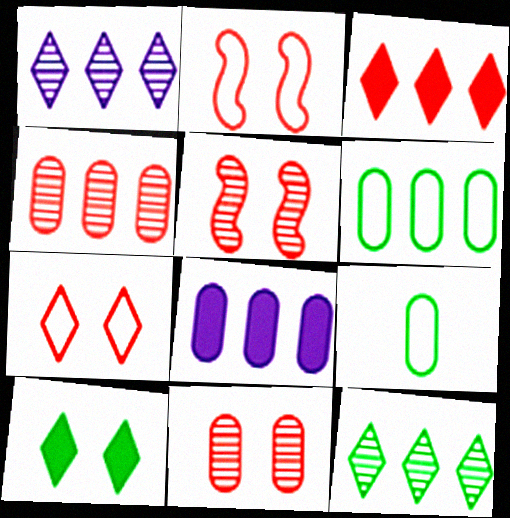[[4, 6, 8], 
[8, 9, 11]]